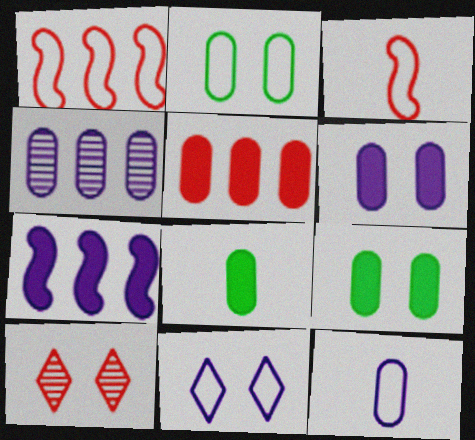[[3, 5, 10], 
[4, 6, 12], 
[5, 6, 8]]